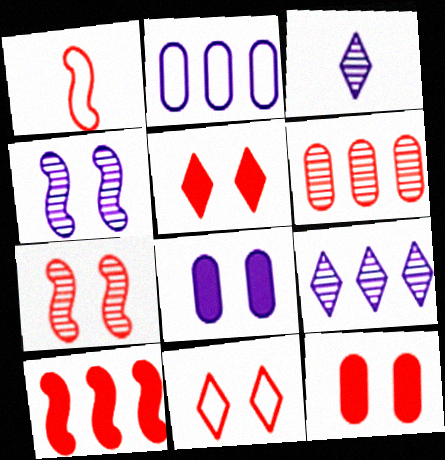[[1, 5, 6], 
[1, 7, 10], 
[7, 11, 12]]